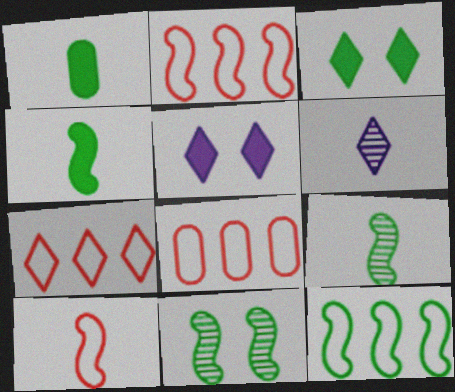[[1, 6, 10], 
[2, 7, 8], 
[3, 6, 7], 
[4, 11, 12], 
[5, 8, 9]]